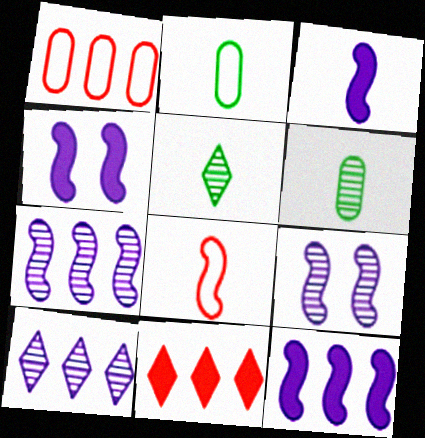[[1, 4, 5], 
[2, 9, 11], 
[3, 4, 12]]